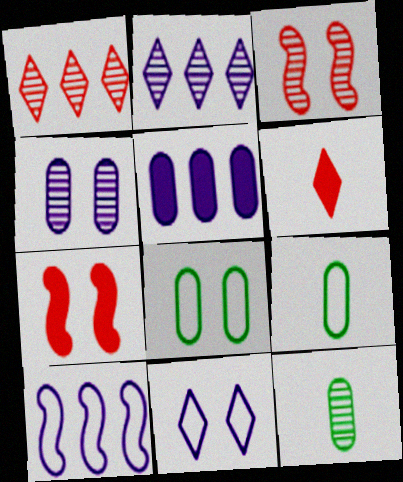[[2, 3, 12], 
[2, 5, 10], 
[2, 7, 9]]